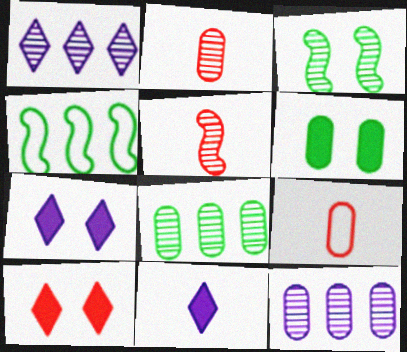[[1, 2, 3], 
[2, 4, 7], 
[6, 9, 12]]